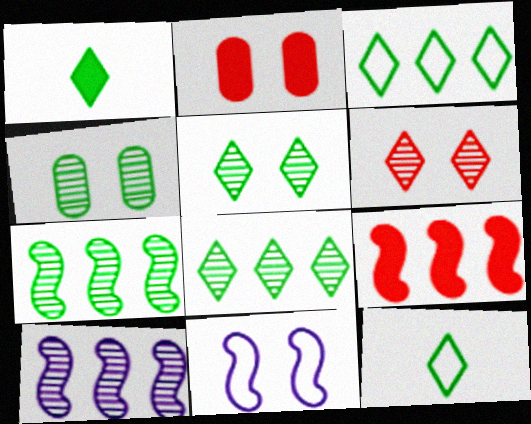[[1, 3, 5], 
[2, 5, 11], 
[2, 10, 12]]